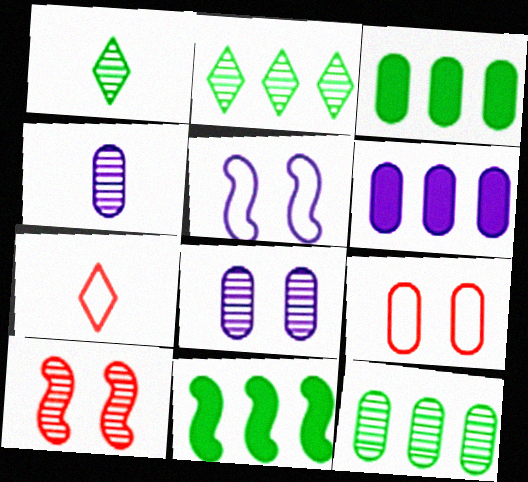[[2, 4, 10], 
[3, 4, 9], 
[7, 8, 11]]